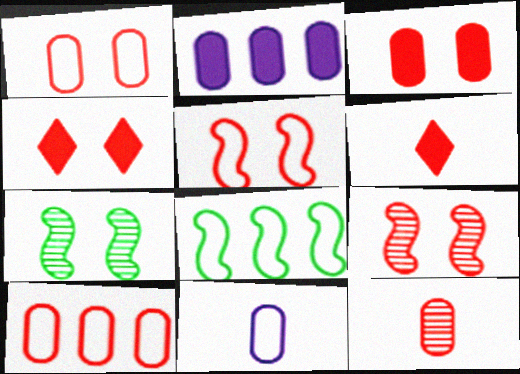[[1, 4, 9], 
[3, 10, 12], 
[6, 9, 10]]